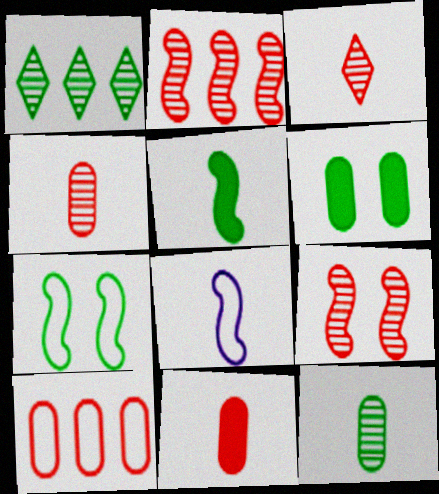[]